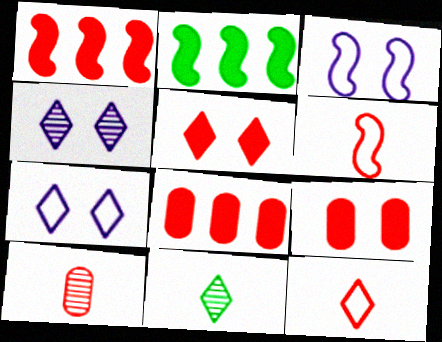[[2, 7, 10], 
[3, 8, 11]]